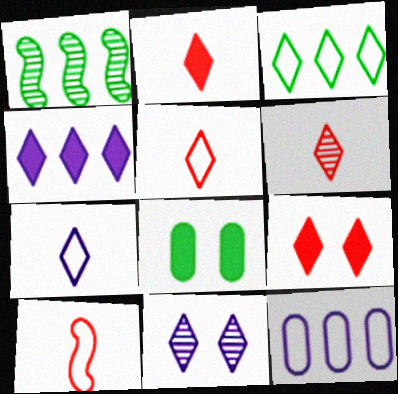[[2, 3, 11], 
[2, 5, 6], 
[4, 7, 11]]